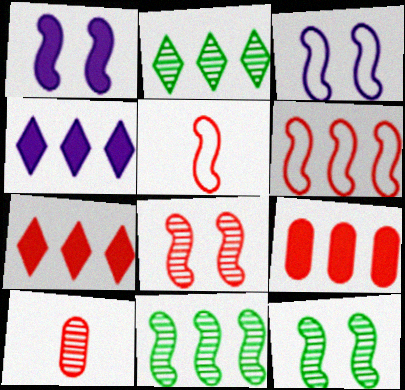[[1, 5, 11]]